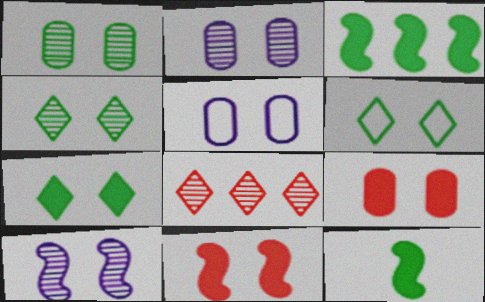[[1, 5, 9], 
[2, 6, 11], 
[4, 5, 11], 
[4, 6, 7], 
[5, 8, 12], 
[6, 9, 10]]